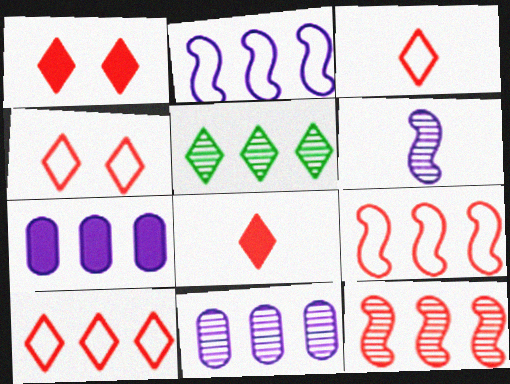[[3, 4, 10], 
[5, 7, 9], 
[5, 11, 12]]